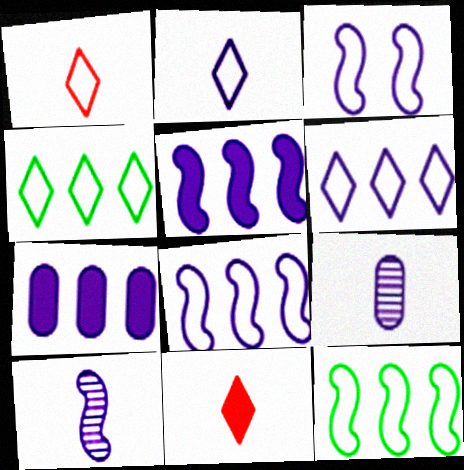[[3, 5, 10]]